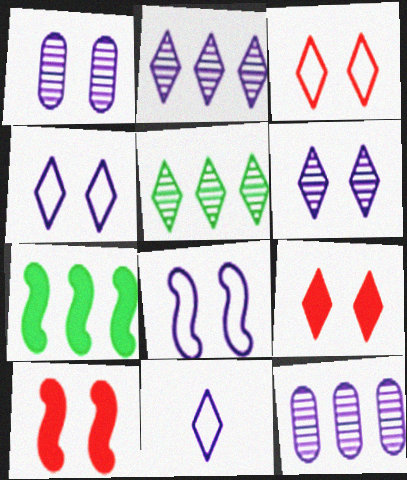[[5, 9, 11]]